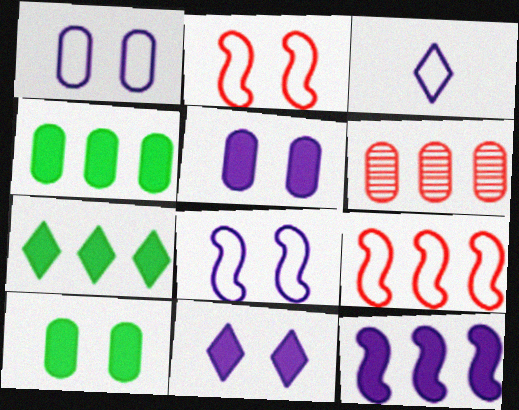[]